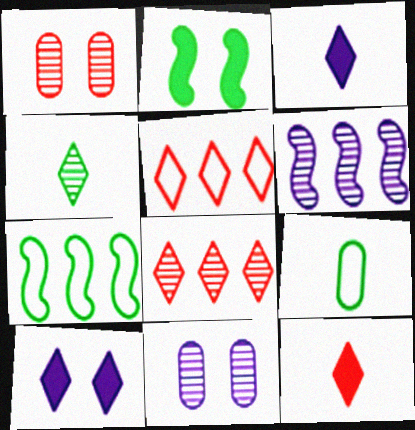[[1, 3, 7], 
[1, 4, 6], 
[4, 5, 10], 
[7, 11, 12]]